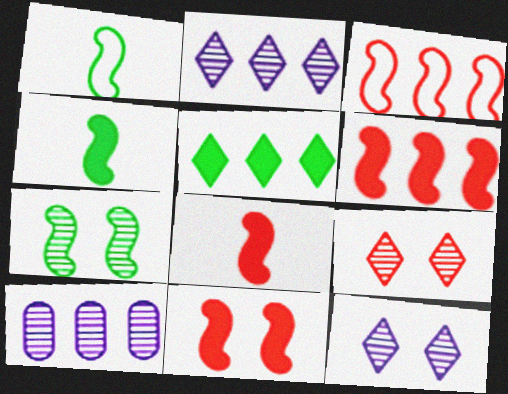[[3, 5, 10], 
[6, 8, 11]]